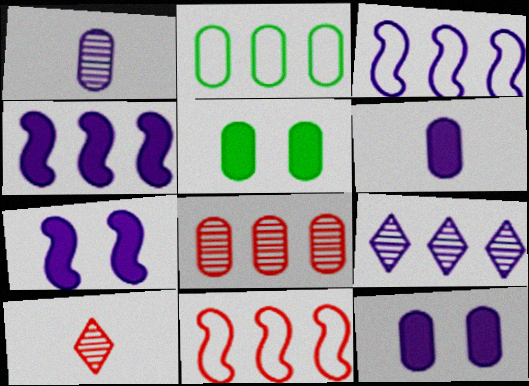[[2, 7, 10], 
[3, 5, 10]]